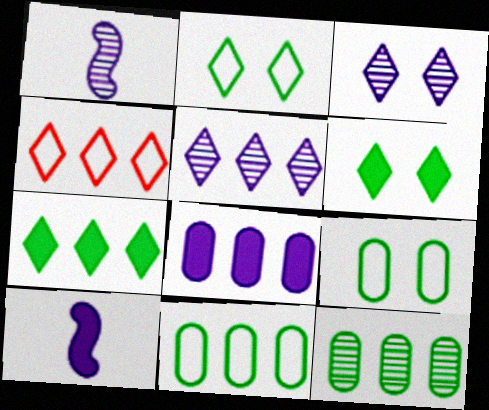[[4, 5, 7]]